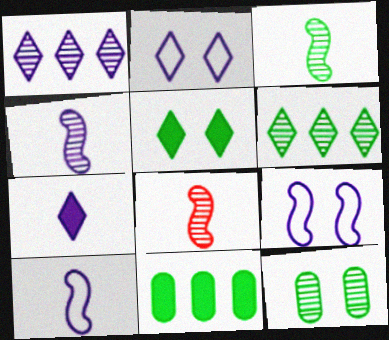[[1, 2, 7], 
[1, 8, 12], 
[2, 8, 11], 
[3, 4, 8], 
[3, 6, 12]]